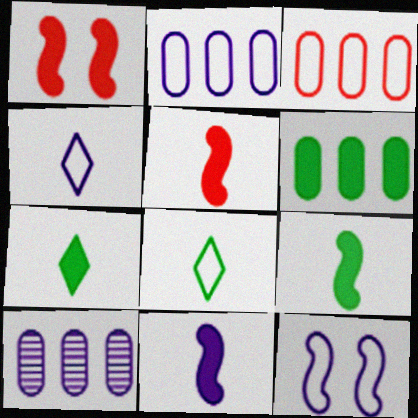[[1, 8, 10], 
[2, 4, 12], 
[3, 6, 10], 
[3, 8, 12], 
[5, 9, 11]]